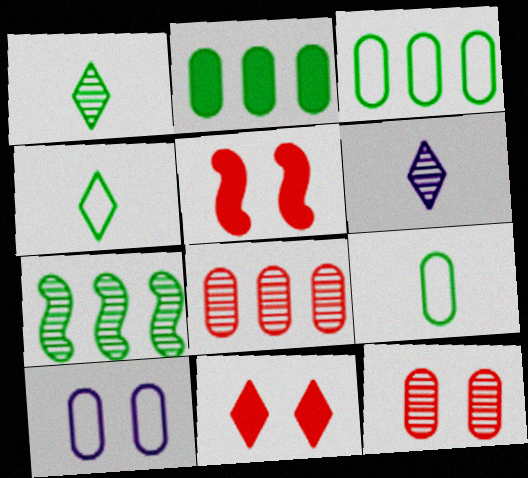[[3, 5, 6], 
[6, 7, 12]]